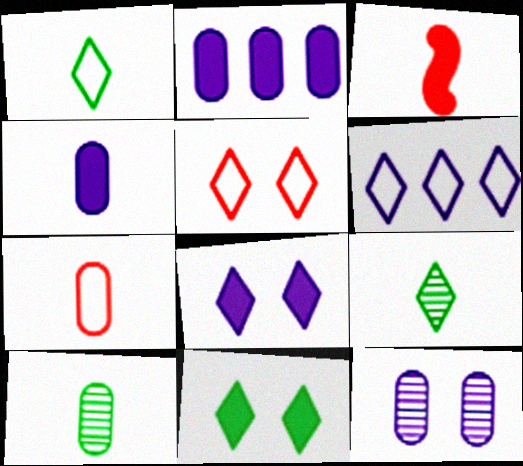[[1, 5, 6], 
[2, 3, 11], 
[4, 7, 10]]